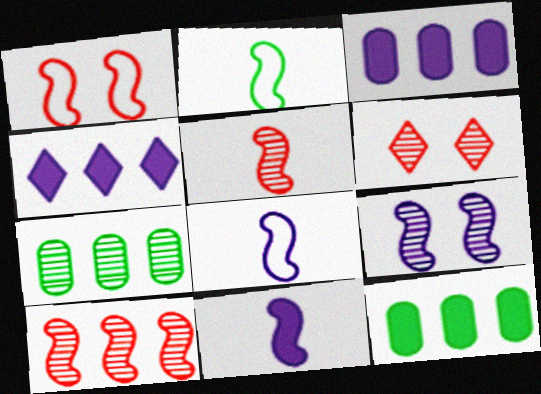[[2, 3, 6], 
[2, 5, 11], 
[6, 8, 12]]